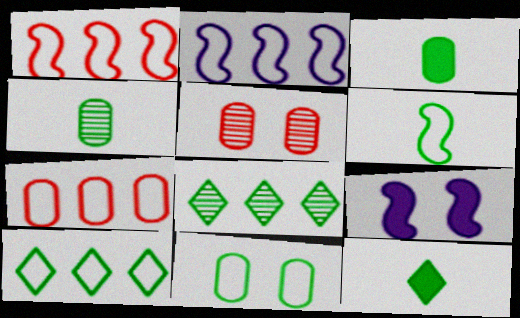[[2, 5, 12], 
[2, 7, 10], 
[4, 6, 12], 
[6, 10, 11]]